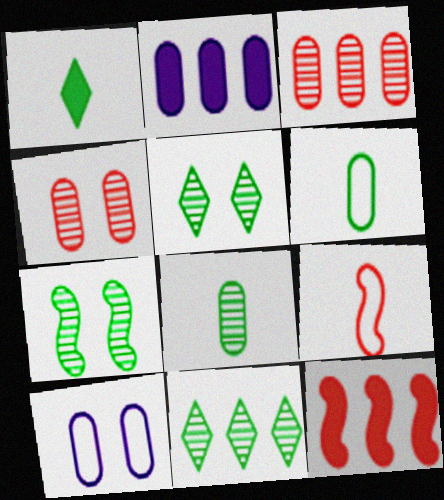[[2, 4, 6], 
[2, 5, 9], 
[7, 8, 11]]